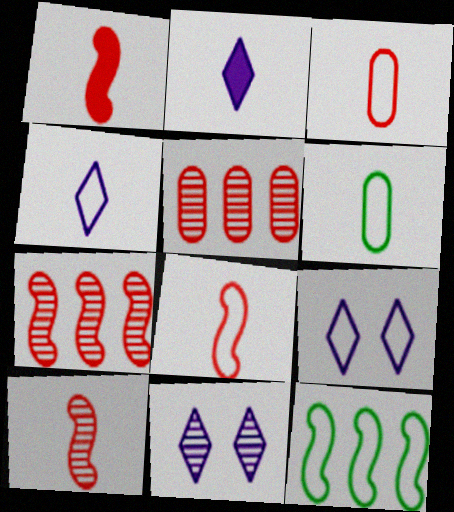[[1, 8, 10], 
[2, 6, 10], 
[3, 9, 12], 
[4, 6, 8]]